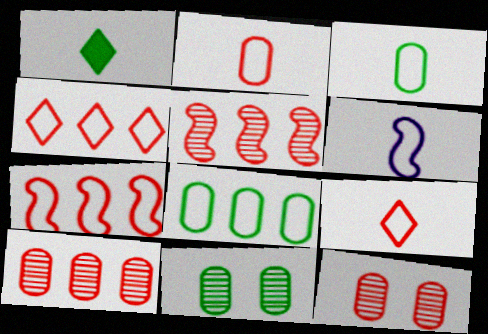[[3, 6, 9]]